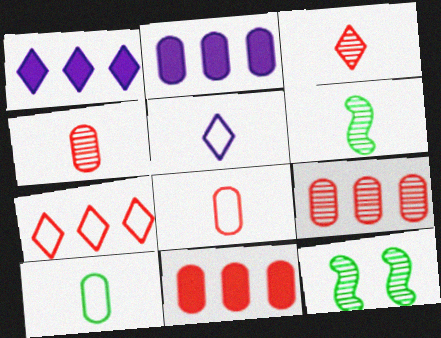[[1, 8, 12], 
[5, 11, 12]]